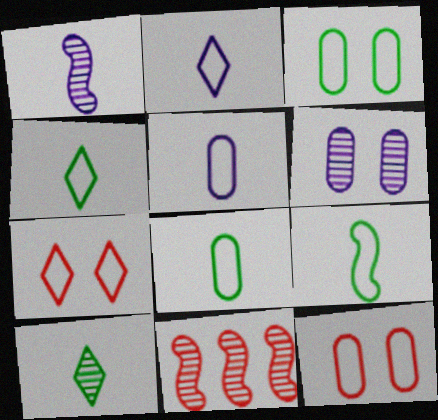[[4, 8, 9], 
[6, 10, 11]]